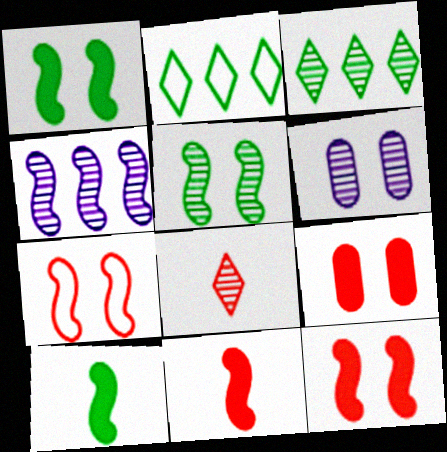[[2, 6, 11], 
[4, 7, 10]]